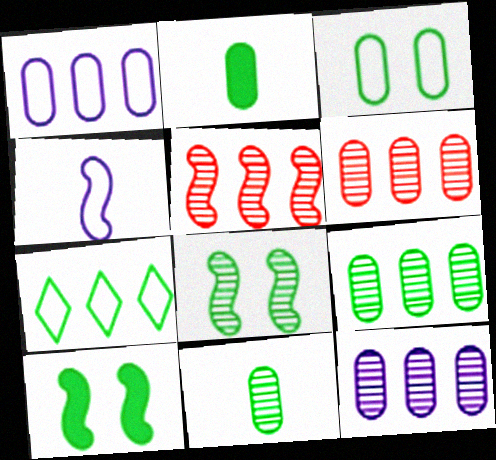[[2, 3, 9], 
[2, 7, 8], 
[4, 5, 10], 
[6, 9, 12], 
[7, 10, 11]]